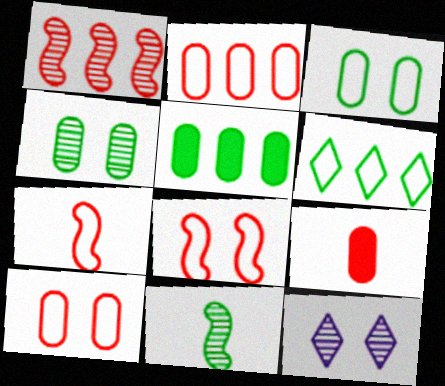[[5, 7, 12]]